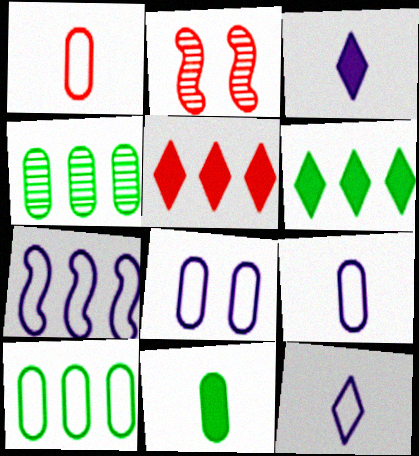[[1, 2, 5], 
[1, 8, 10], 
[2, 3, 10], 
[2, 6, 9], 
[4, 5, 7], 
[7, 8, 12]]